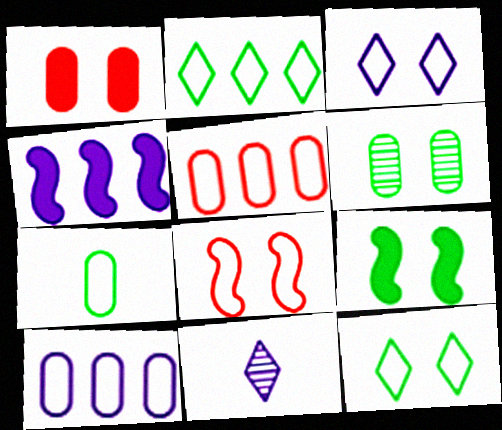[[5, 9, 11], 
[6, 9, 12]]